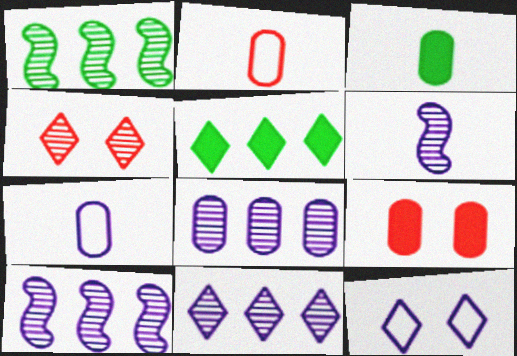[[8, 10, 11]]